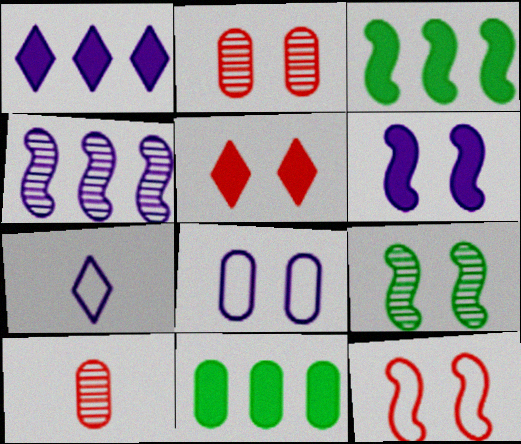[[2, 3, 7], 
[2, 5, 12], 
[5, 8, 9], 
[6, 9, 12], 
[8, 10, 11]]